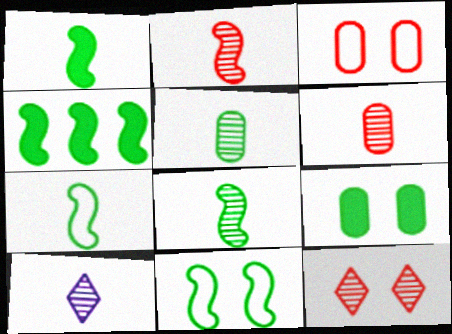[[1, 7, 8], 
[2, 5, 10], 
[3, 4, 10], 
[4, 8, 11], 
[6, 8, 10]]